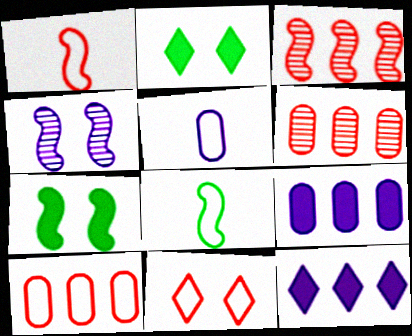[[1, 10, 11], 
[2, 3, 5], 
[4, 5, 12]]